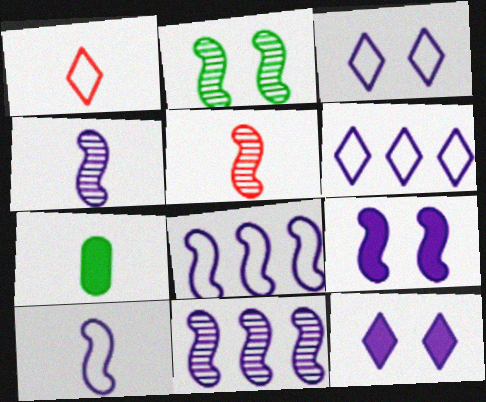[[1, 4, 7], 
[2, 5, 11], 
[4, 8, 9], 
[9, 10, 11]]